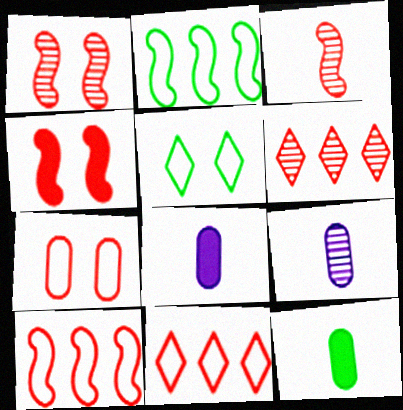[[3, 4, 10]]